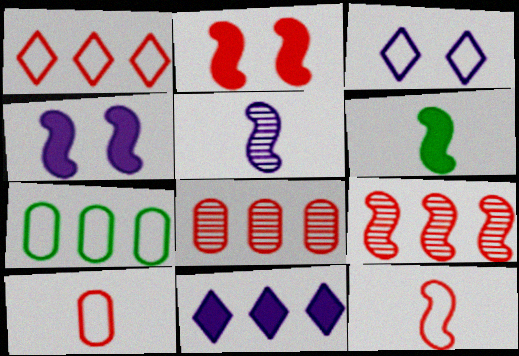[[2, 9, 12], 
[3, 6, 8], 
[3, 7, 12], 
[5, 6, 12], 
[7, 9, 11]]